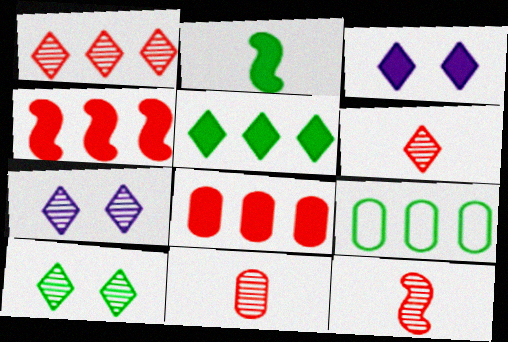[[2, 3, 8], 
[2, 9, 10], 
[3, 9, 12], 
[6, 11, 12]]